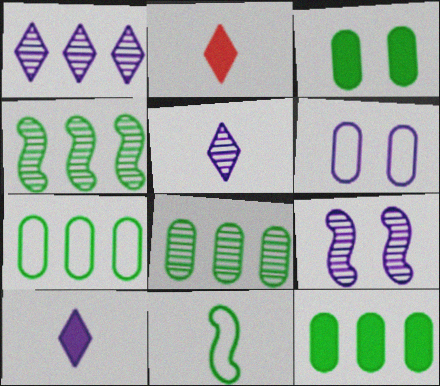[[2, 4, 6], 
[2, 7, 9], 
[7, 8, 12]]